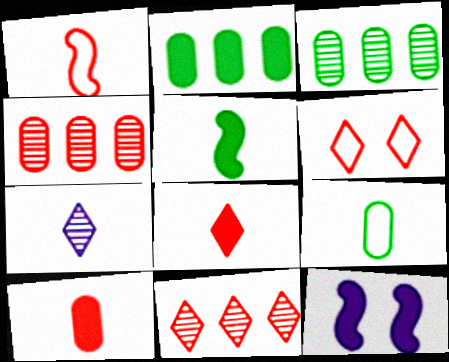[[2, 8, 12], 
[6, 8, 11], 
[9, 11, 12]]